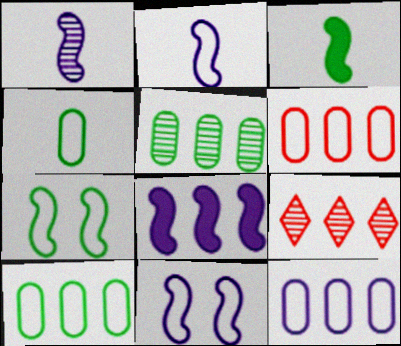[[1, 8, 11], 
[6, 10, 12], 
[8, 9, 10]]